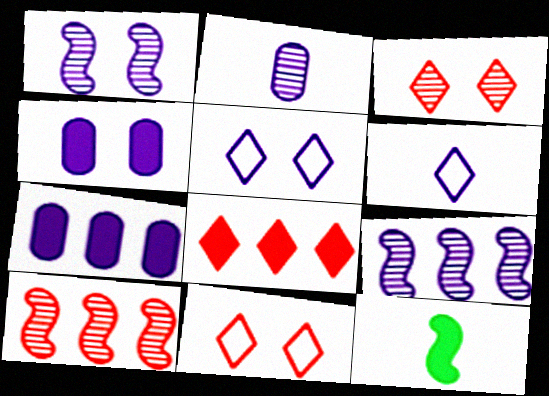[[1, 4, 5], 
[1, 6, 7], 
[4, 6, 9], 
[4, 8, 12]]